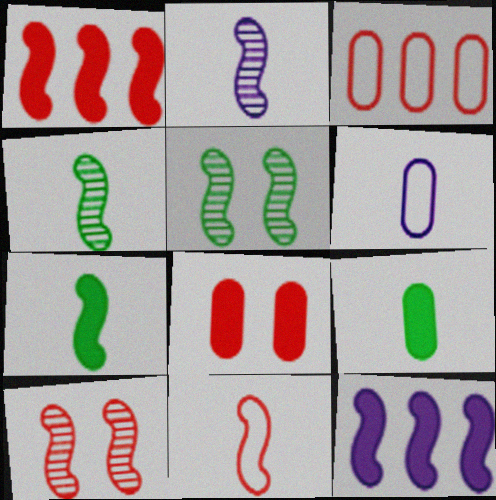[[1, 10, 11], 
[2, 7, 11], 
[5, 11, 12]]